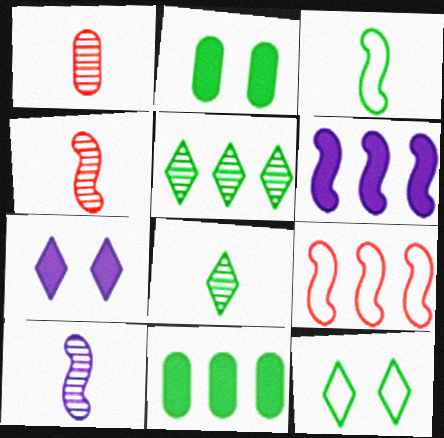[[1, 6, 12], 
[1, 8, 10], 
[2, 3, 5]]